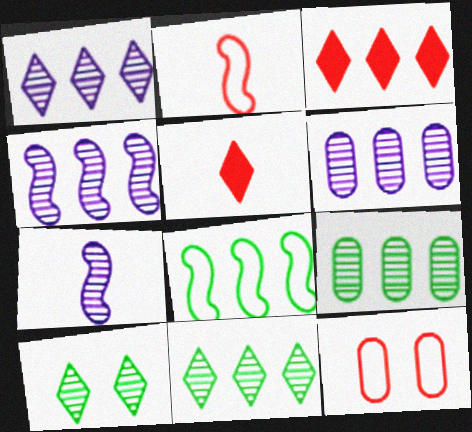[[1, 4, 6], 
[3, 6, 8]]